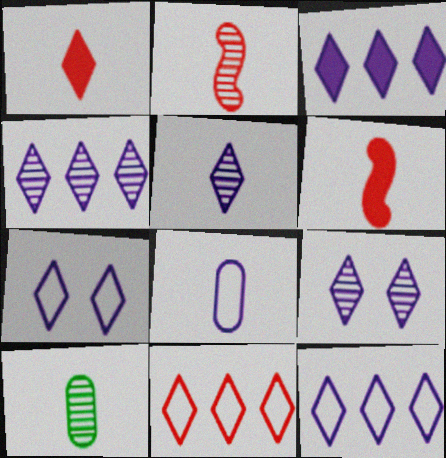[[2, 5, 10], 
[3, 4, 12], 
[3, 5, 7], 
[4, 5, 9]]